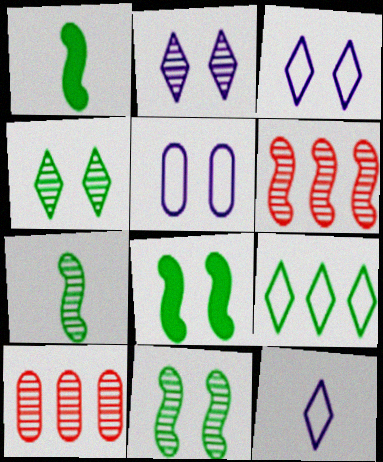[[1, 3, 10], 
[2, 7, 10], 
[8, 10, 12]]